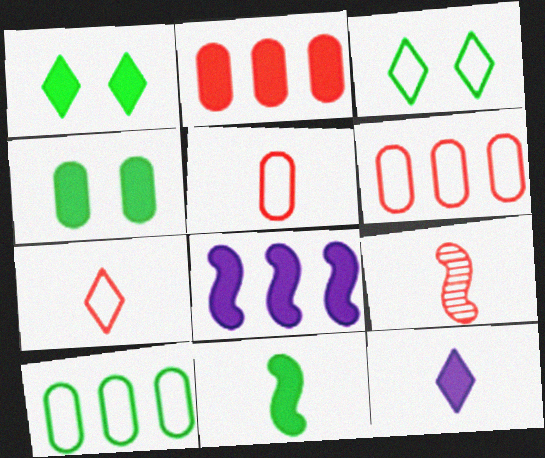[]